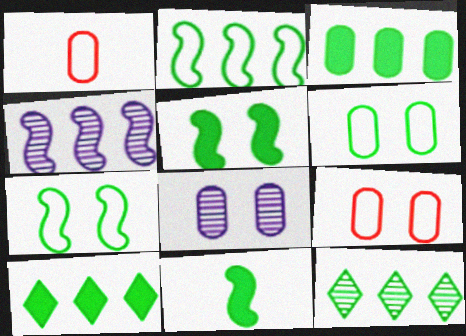[[1, 3, 8], 
[2, 3, 12], 
[6, 11, 12]]